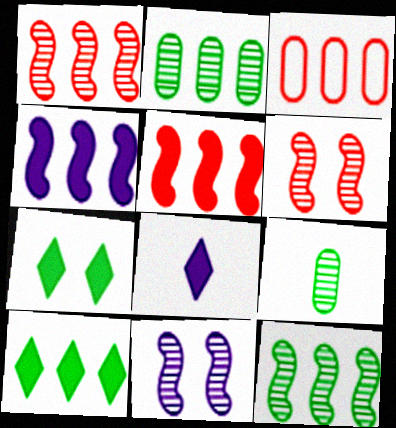[]